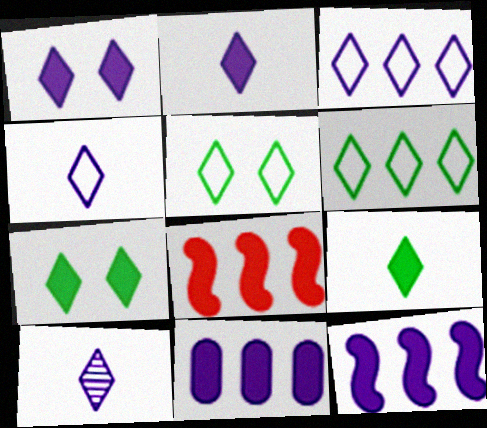[[1, 3, 10], 
[2, 4, 10]]